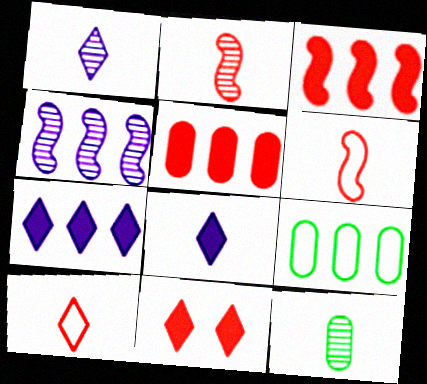[[1, 2, 12], 
[6, 8, 12]]